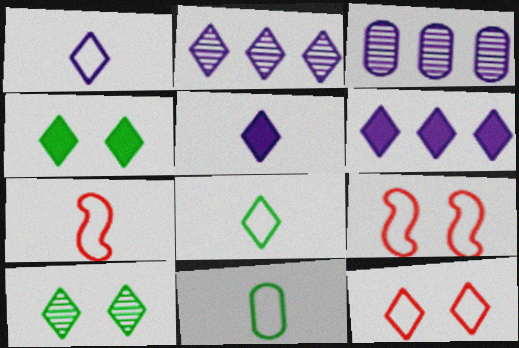[[1, 7, 11], 
[3, 4, 7]]